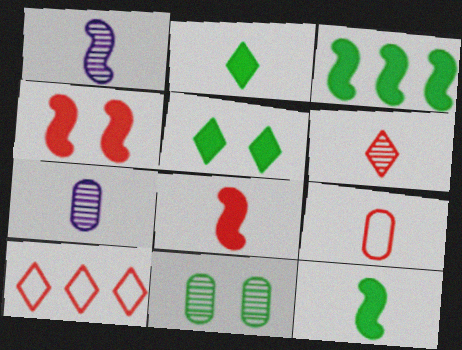[[1, 2, 9], 
[6, 8, 9]]